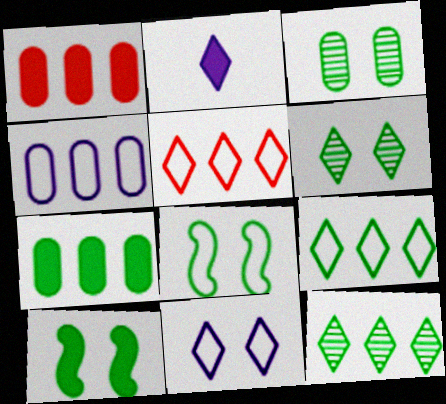[[1, 2, 10], 
[2, 5, 6]]